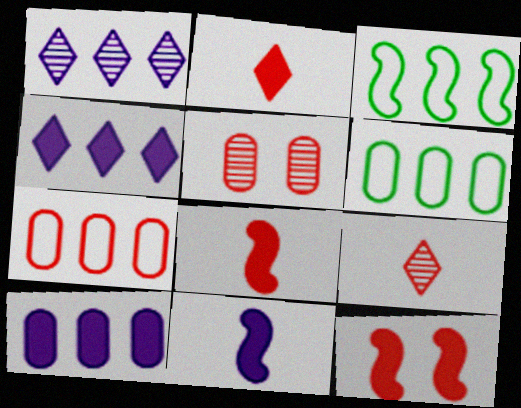[[7, 9, 12]]